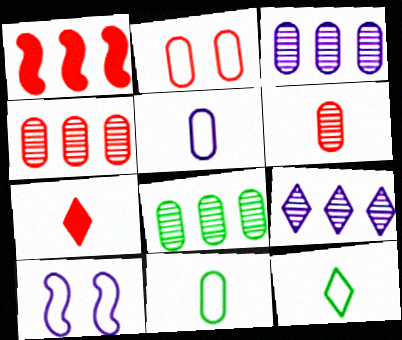[[3, 4, 8], 
[7, 8, 10]]